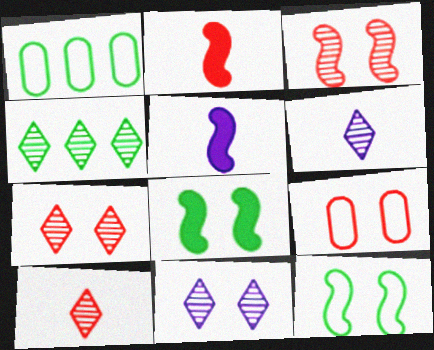[[1, 2, 11], 
[1, 5, 7], 
[4, 5, 9], 
[4, 6, 7], 
[4, 10, 11], 
[8, 9, 11]]